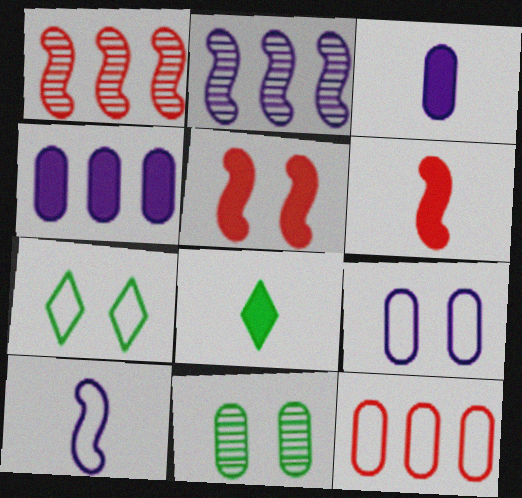[[1, 3, 7], 
[1, 8, 9], 
[3, 6, 8], 
[3, 11, 12], 
[4, 5, 8], 
[7, 10, 12]]